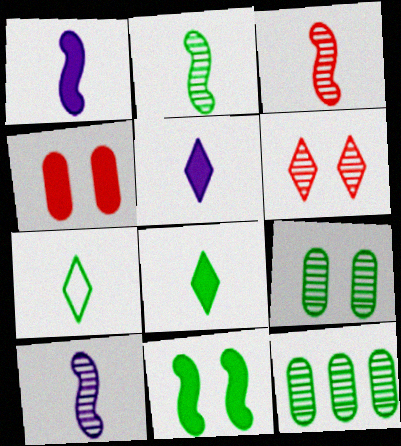[[2, 3, 10], 
[6, 10, 12], 
[7, 11, 12]]